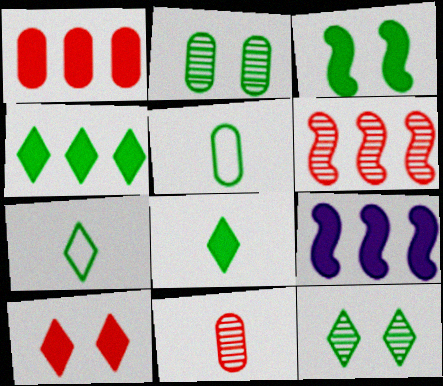[[1, 4, 9], 
[4, 7, 12]]